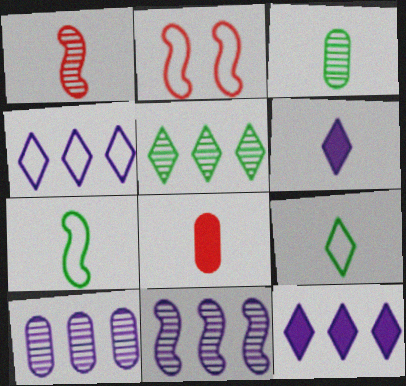[[2, 3, 12]]